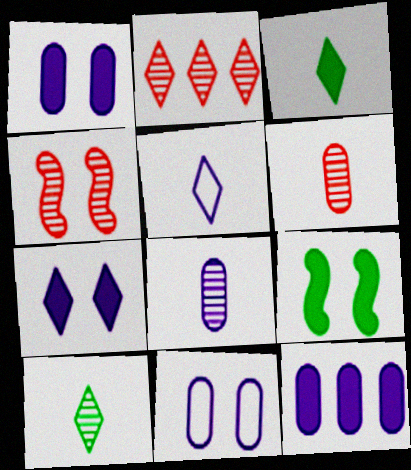[[2, 4, 6], 
[8, 11, 12]]